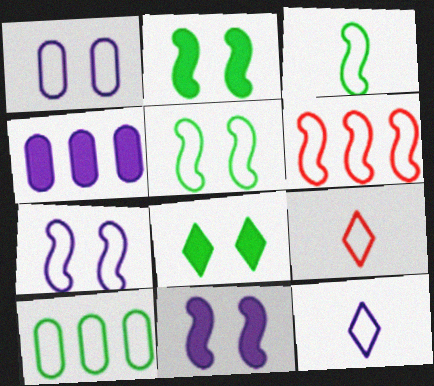[[3, 6, 7], 
[7, 9, 10]]